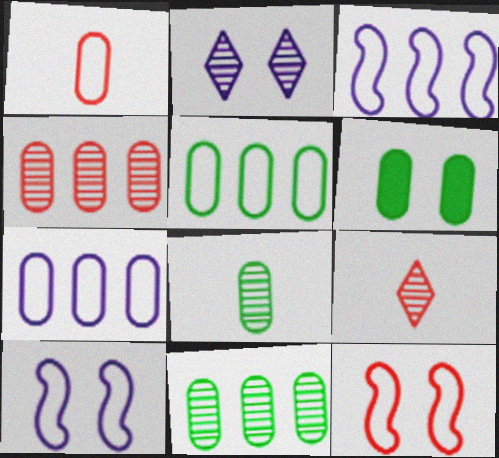[[2, 6, 12], 
[3, 6, 9], 
[5, 6, 8]]